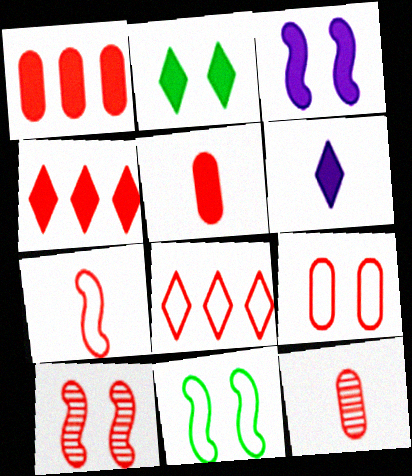[[1, 9, 12], 
[2, 4, 6], 
[3, 10, 11], 
[5, 8, 10], 
[7, 8, 9]]